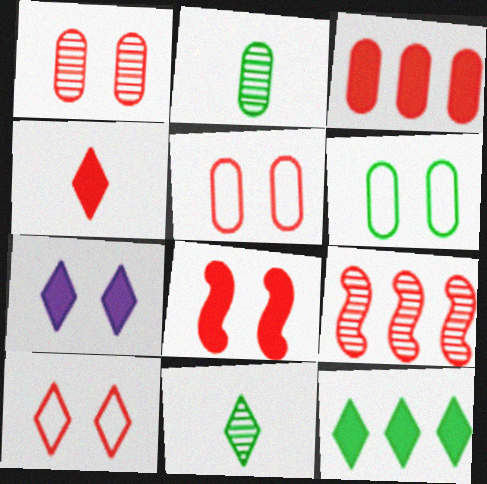[[1, 8, 10], 
[3, 4, 8], 
[4, 5, 9], 
[4, 7, 12]]